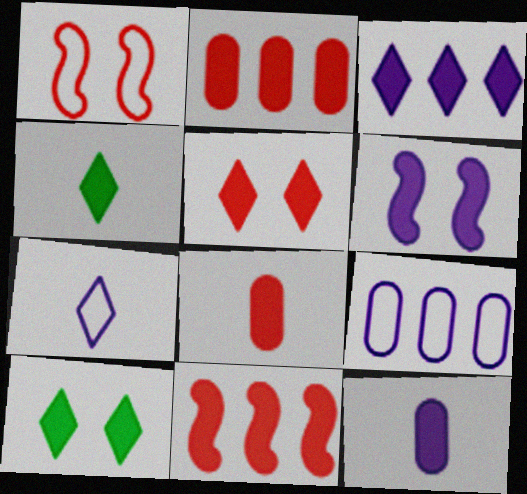[[2, 4, 6], 
[3, 4, 5], 
[3, 6, 12], 
[5, 8, 11], 
[10, 11, 12]]